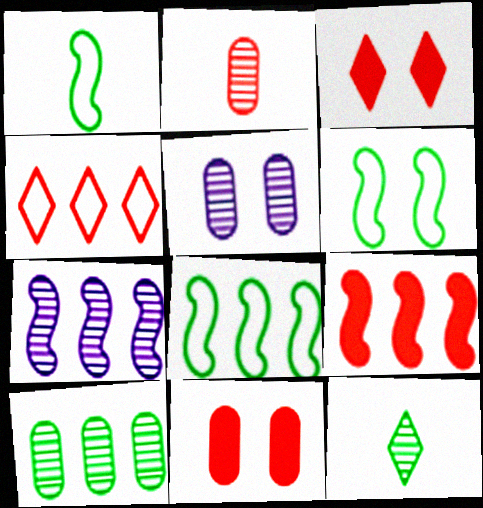[[1, 6, 8], 
[2, 5, 10], 
[3, 5, 6], 
[7, 8, 9]]